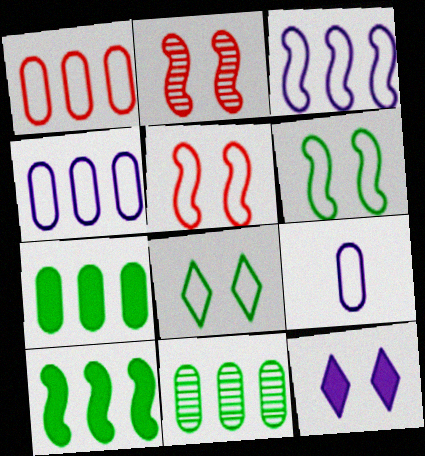[]